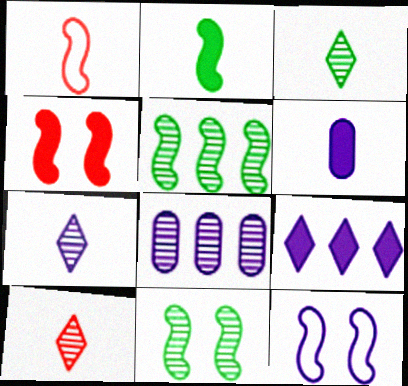[[1, 3, 6], 
[3, 7, 10], 
[4, 11, 12], 
[8, 10, 11]]